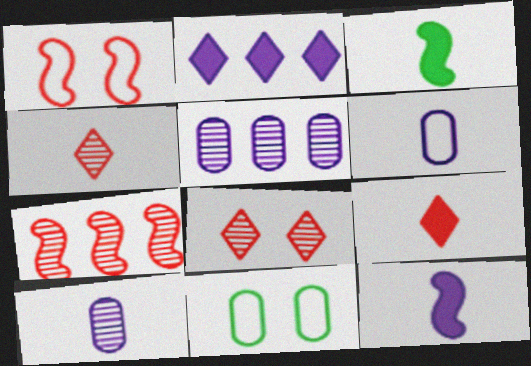[[3, 4, 6]]